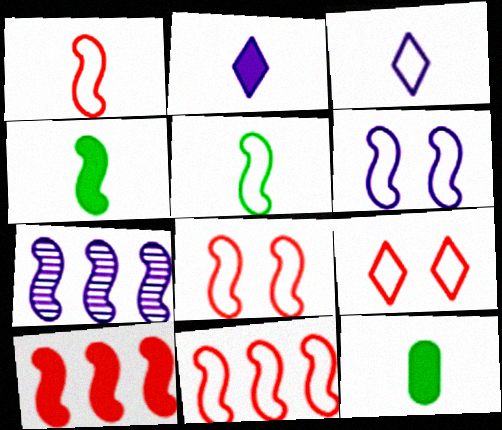[[1, 8, 11], 
[4, 7, 8], 
[5, 6, 11], 
[7, 9, 12]]